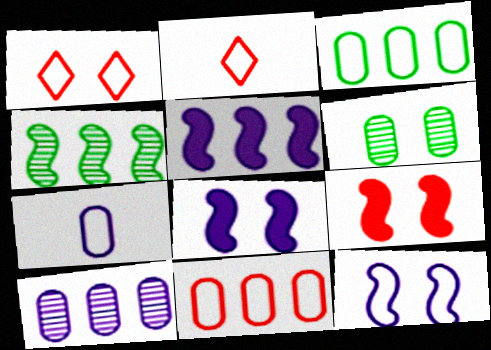[[1, 6, 8], 
[2, 3, 12], 
[2, 5, 6]]